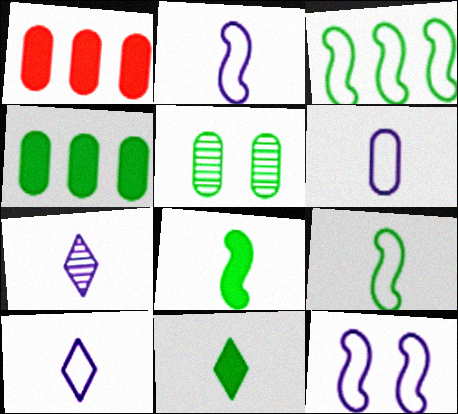[[1, 5, 6], 
[2, 6, 10], 
[3, 5, 11]]